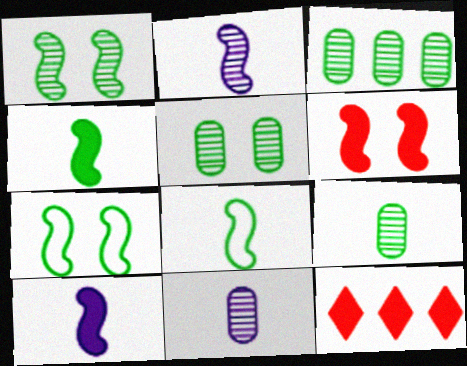[[3, 5, 9], 
[7, 11, 12]]